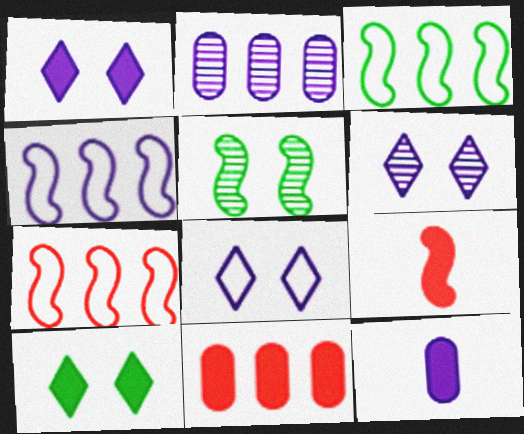[[1, 6, 8], 
[3, 4, 7], 
[4, 5, 9], 
[4, 6, 12]]